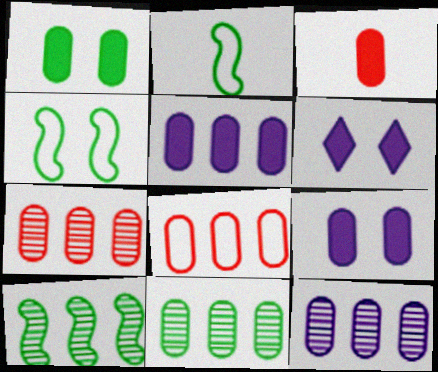[[1, 3, 5], 
[2, 6, 7], 
[5, 8, 11], 
[7, 11, 12]]